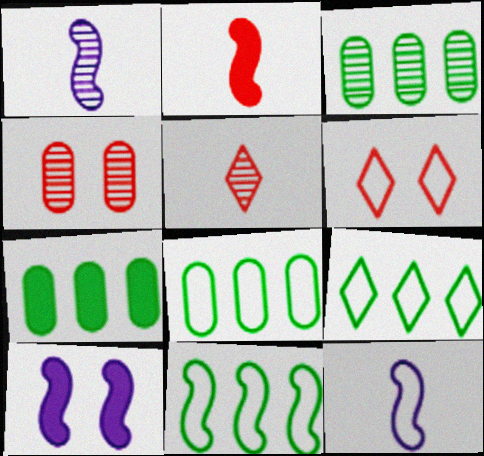[[1, 6, 7], 
[3, 7, 8], 
[5, 8, 10], 
[6, 8, 12], 
[8, 9, 11]]